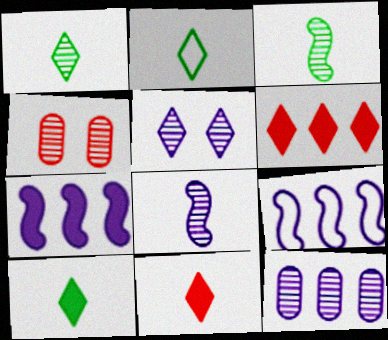[[1, 2, 10], 
[2, 4, 7], 
[2, 5, 6], 
[4, 9, 10], 
[5, 8, 12]]